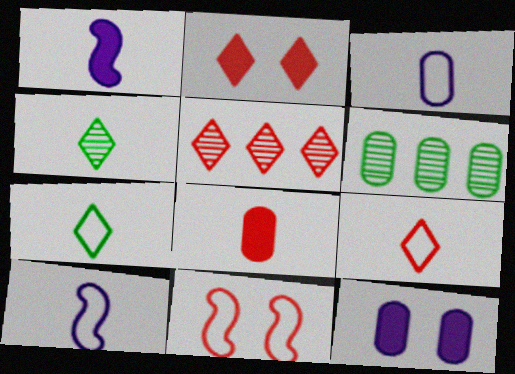[[2, 5, 9], 
[2, 6, 10], 
[4, 8, 10], 
[5, 8, 11]]